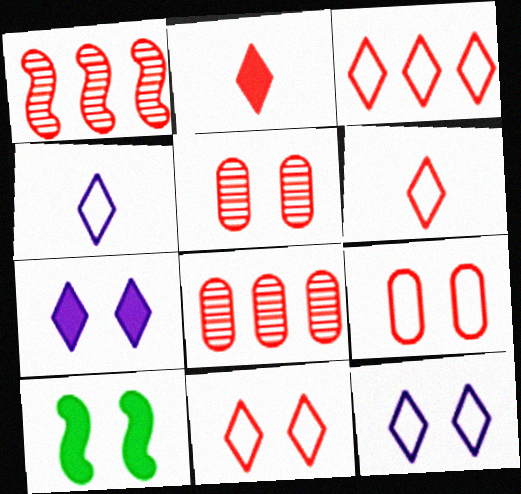[[1, 2, 9], 
[3, 6, 11], 
[4, 8, 10], 
[5, 10, 12]]